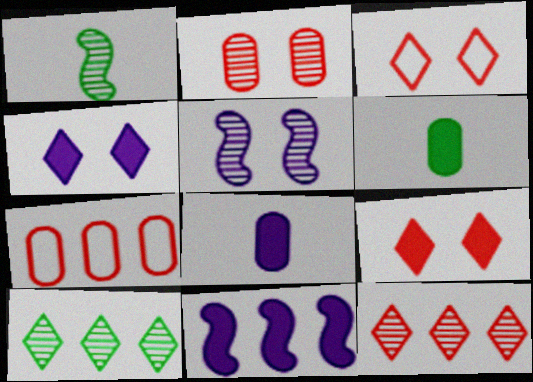[[1, 4, 7], 
[4, 8, 11], 
[6, 9, 11], 
[7, 10, 11]]